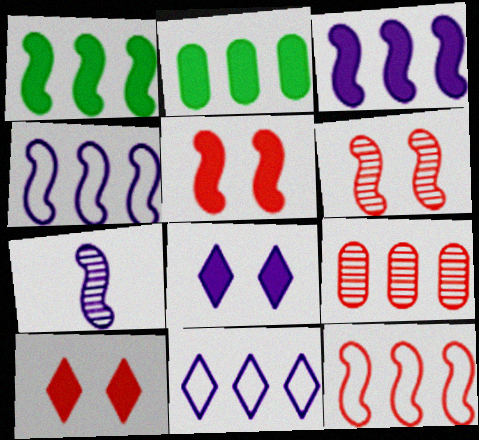[[1, 9, 11]]